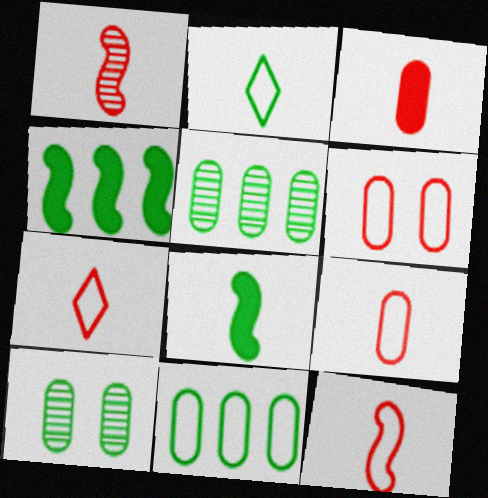[[1, 3, 7], 
[2, 4, 10], 
[7, 9, 12]]